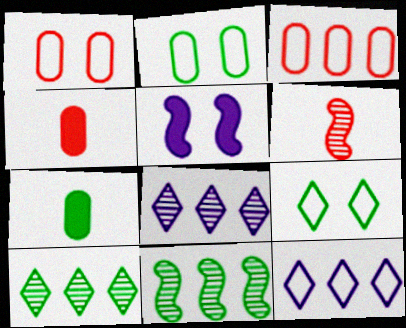[[7, 9, 11]]